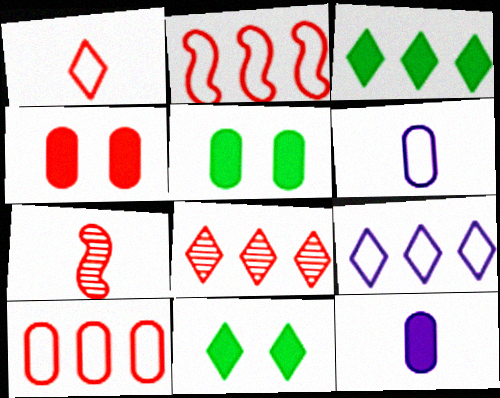[[3, 8, 9], 
[5, 7, 9]]